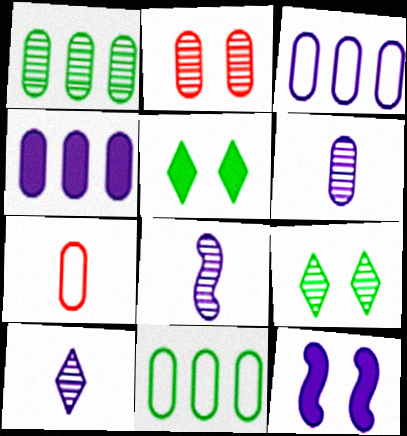[[1, 2, 6], 
[3, 10, 12], 
[6, 8, 10]]